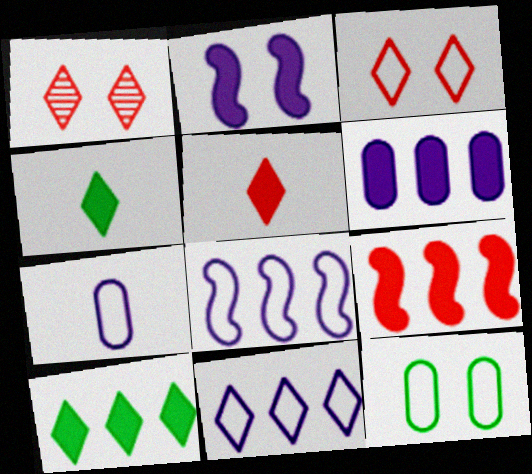[[1, 2, 12], 
[1, 4, 11], 
[6, 9, 10]]